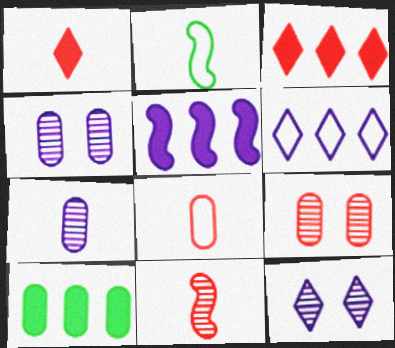[[1, 2, 7], 
[1, 8, 11], 
[2, 3, 4], 
[3, 5, 10], 
[4, 8, 10]]